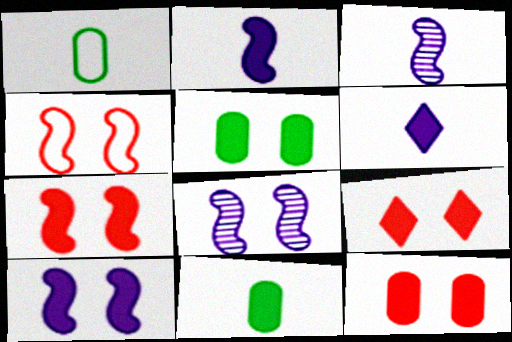[[5, 9, 10], 
[7, 9, 12]]